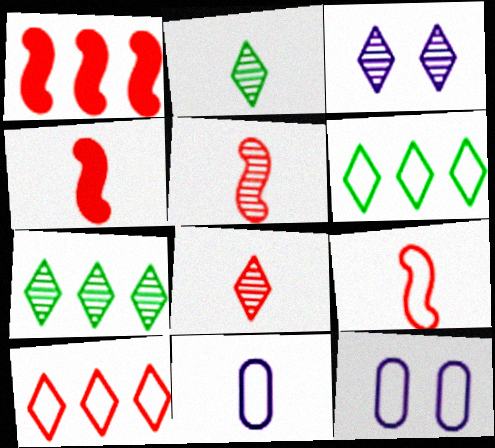[[1, 2, 12], 
[2, 4, 11], 
[3, 7, 8], 
[4, 5, 9], 
[4, 7, 12], 
[6, 9, 12]]